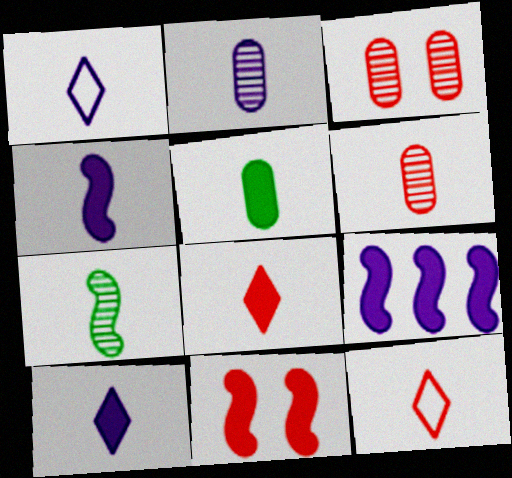[[1, 2, 4], 
[4, 5, 8]]